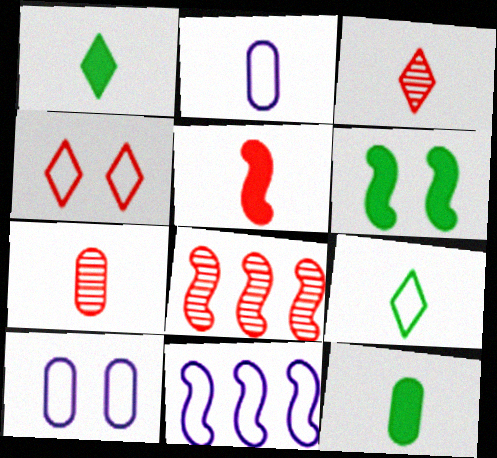[[1, 8, 10], 
[2, 7, 12]]